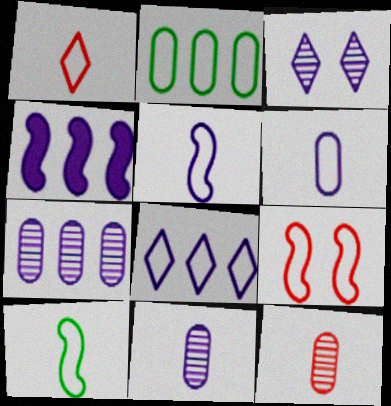[[1, 6, 10], 
[3, 4, 6], 
[4, 7, 8]]